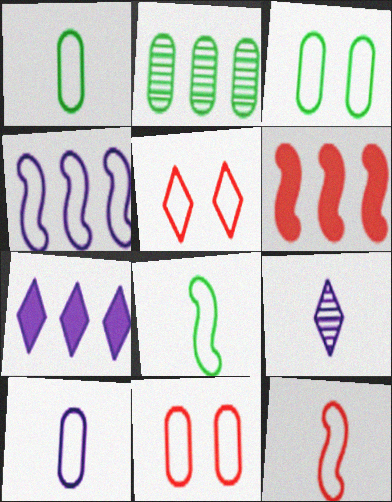[[1, 4, 5], 
[3, 6, 9]]